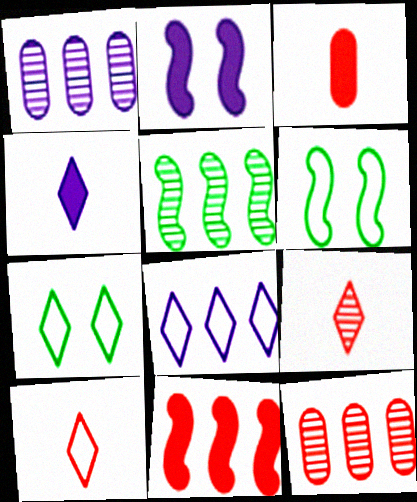[[4, 6, 12], 
[7, 8, 10]]